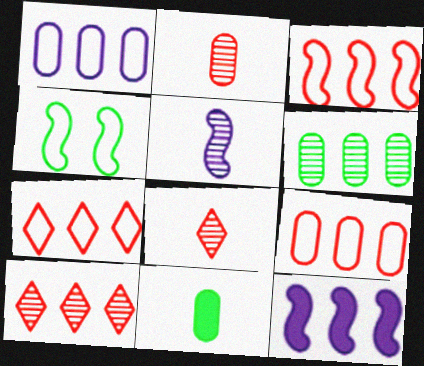[[3, 7, 9], 
[6, 7, 12]]